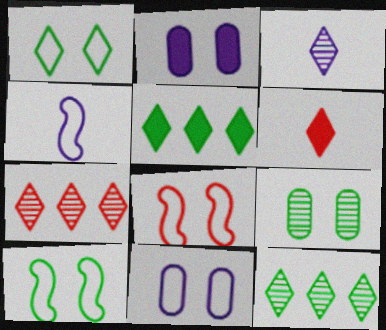[[1, 8, 11]]